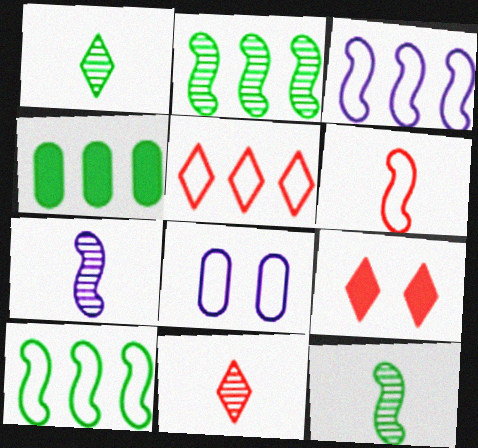[[5, 9, 11]]